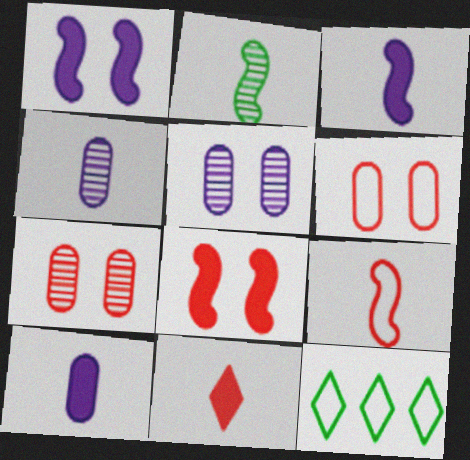[[2, 3, 9], 
[3, 7, 12], 
[4, 8, 12]]